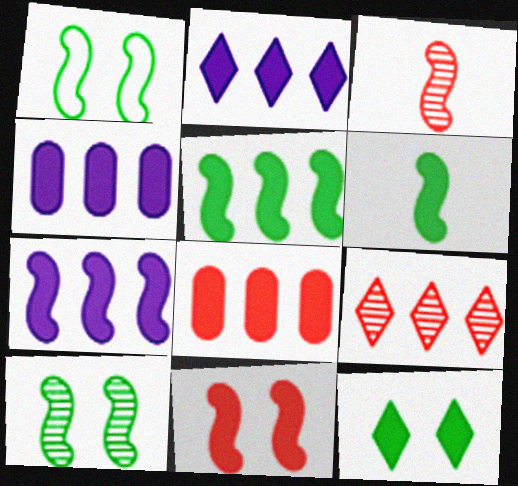[[1, 3, 7], 
[2, 4, 7], 
[2, 5, 8], 
[6, 7, 11]]